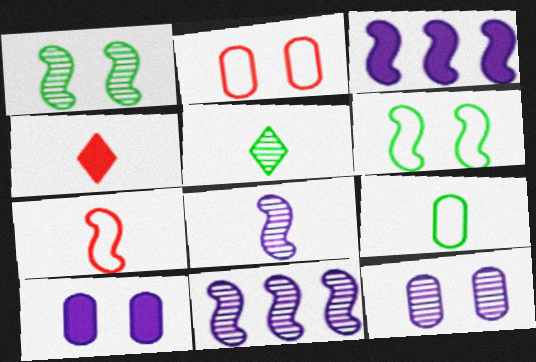[[1, 3, 7], 
[2, 3, 5], 
[4, 8, 9]]